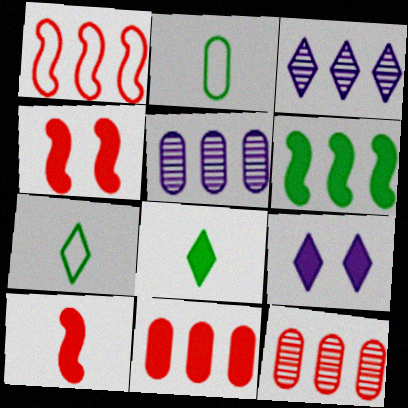[[2, 3, 4], 
[4, 5, 7]]